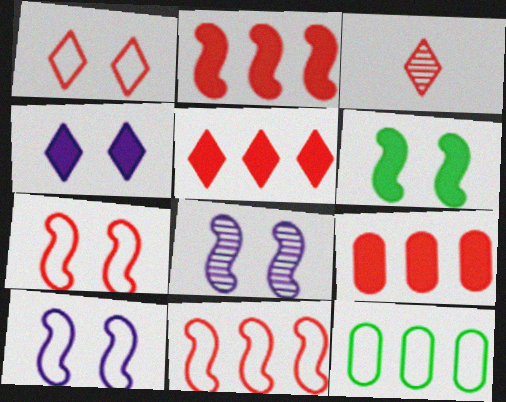[[1, 3, 5], 
[2, 5, 9], 
[3, 7, 9], 
[6, 7, 8]]